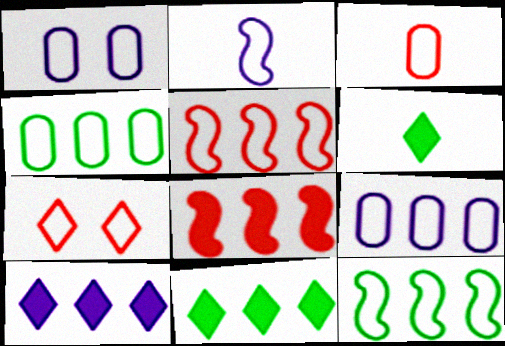[[1, 3, 4], 
[2, 4, 7], 
[3, 5, 7]]